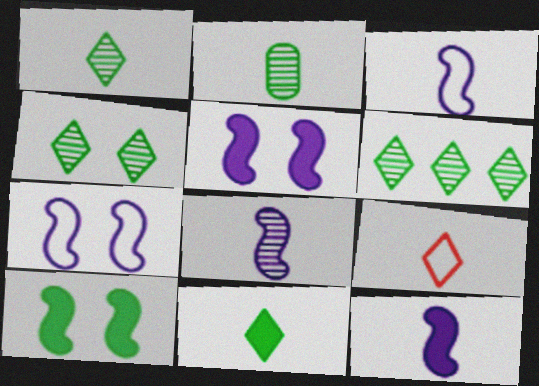[[1, 4, 6], 
[2, 9, 12], 
[3, 8, 12]]